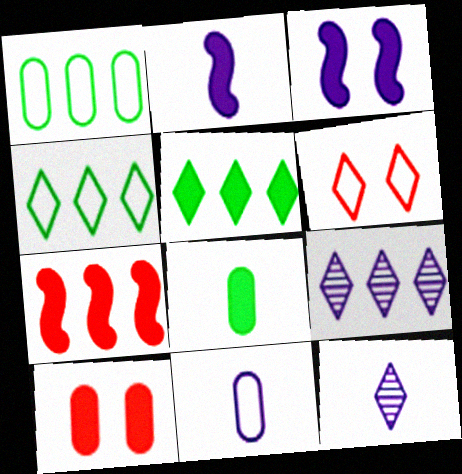[[1, 7, 9], 
[2, 5, 10], 
[2, 11, 12], 
[3, 9, 11], 
[5, 6, 12]]